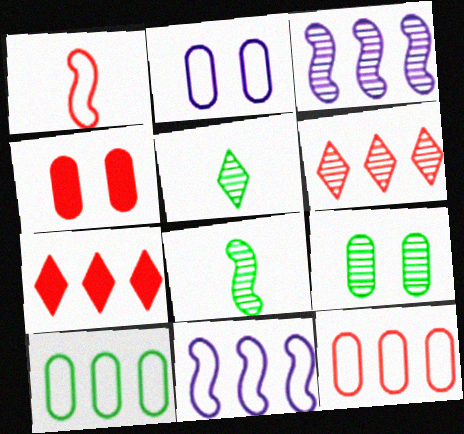[[1, 4, 6], 
[2, 4, 9], 
[2, 7, 8], 
[3, 7, 10], 
[4, 5, 11]]